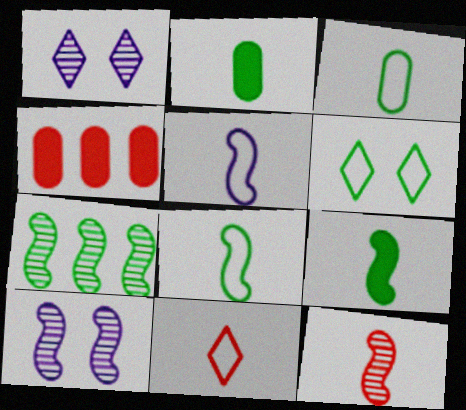[[1, 4, 8], 
[2, 6, 7], 
[3, 5, 11], 
[5, 9, 12], 
[7, 10, 12]]